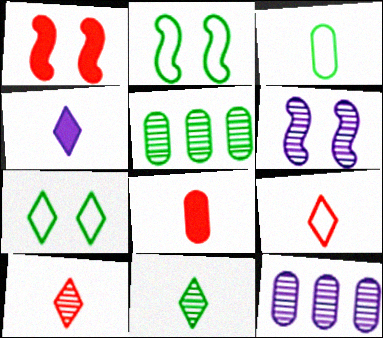[[1, 2, 6], 
[4, 9, 11], 
[5, 6, 10]]